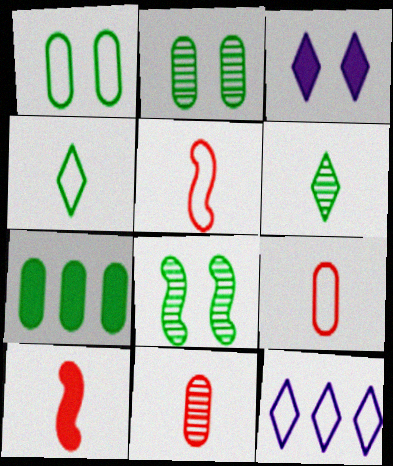[[1, 5, 12], 
[2, 10, 12], 
[3, 7, 10], 
[4, 7, 8]]